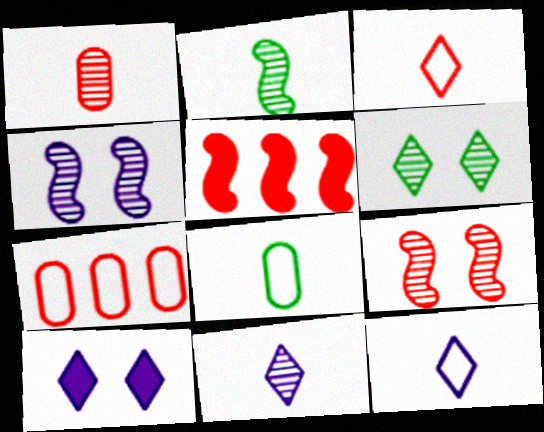[[1, 2, 11], 
[2, 7, 10]]